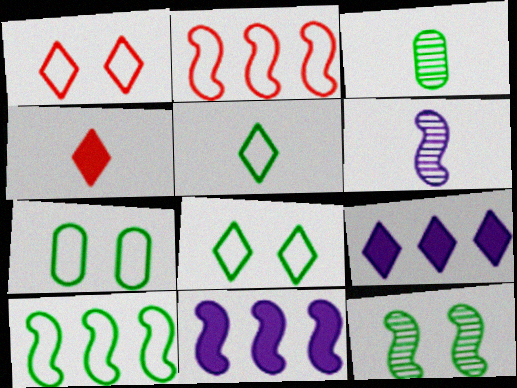[[1, 3, 11], 
[5, 7, 10]]